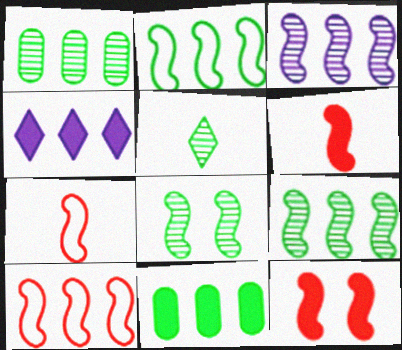[[1, 4, 10], 
[1, 5, 8]]